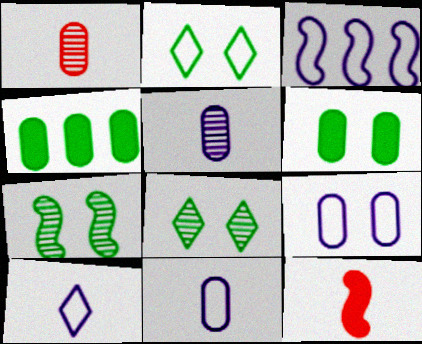[[1, 4, 9], 
[2, 6, 7], 
[3, 7, 12], 
[3, 9, 10]]